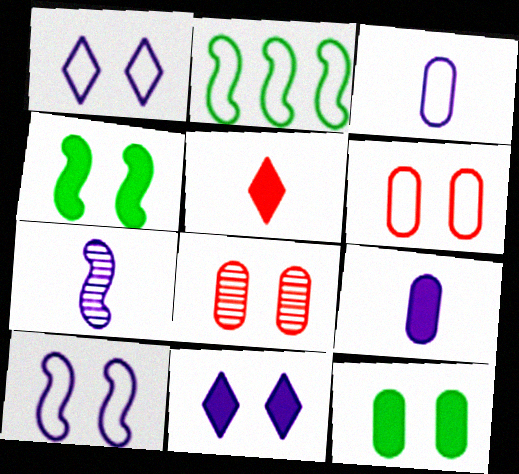[[1, 4, 8]]